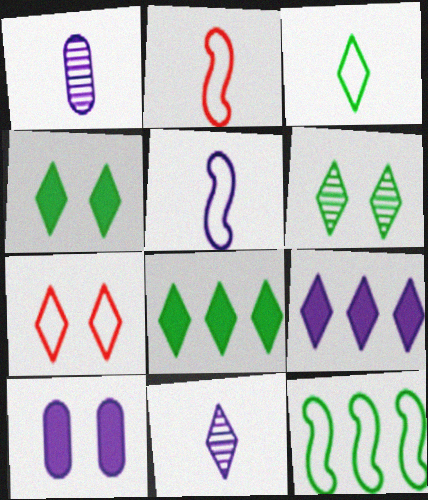[[3, 6, 8], 
[7, 8, 11]]